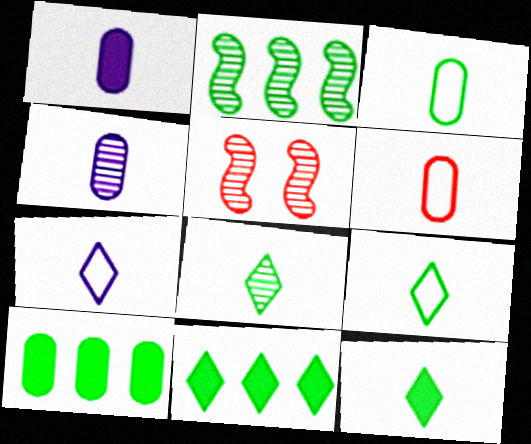[[5, 7, 10], 
[8, 9, 12]]